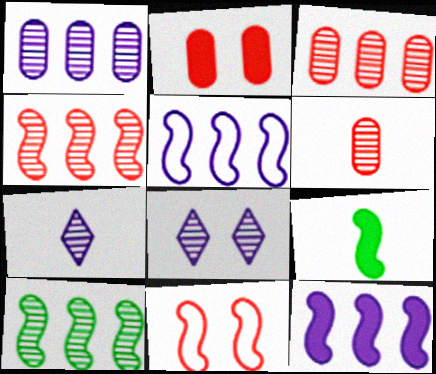[[6, 8, 10]]